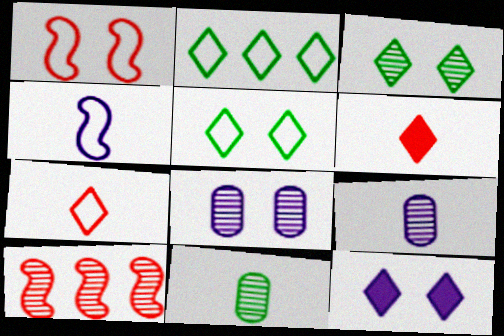[[3, 9, 10], 
[4, 6, 11]]